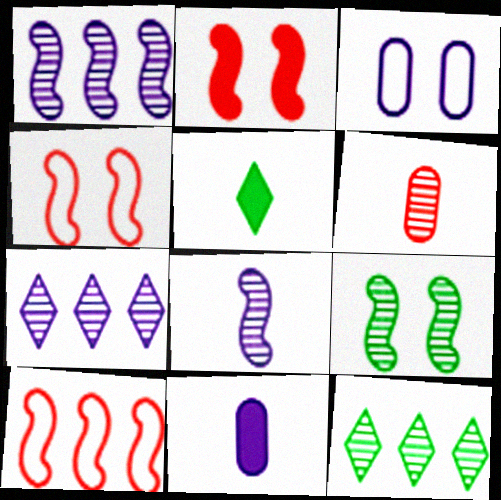[[4, 11, 12], 
[6, 7, 9]]